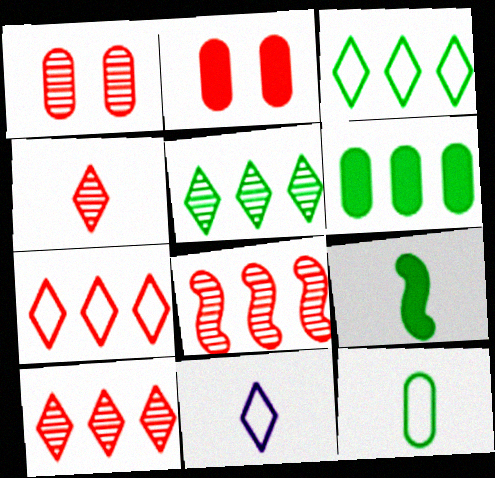[[1, 4, 8]]